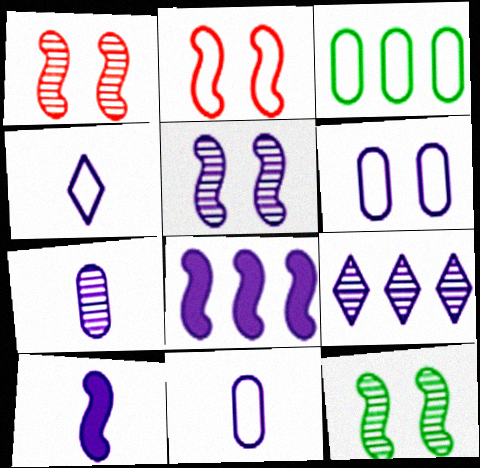[[1, 5, 12], 
[2, 3, 4], 
[4, 7, 10], 
[5, 7, 9], 
[6, 9, 10]]